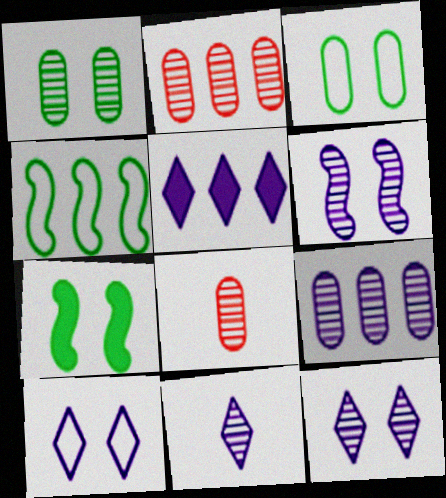[[1, 8, 9], 
[2, 4, 5], 
[5, 10, 11], 
[6, 9, 11]]